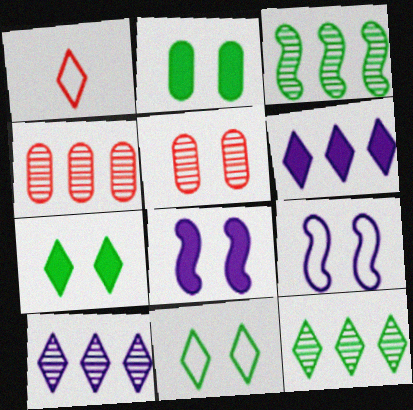[[1, 7, 10], 
[3, 4, 10], 
[5, 7, 9], 
[5, 8, 11]]